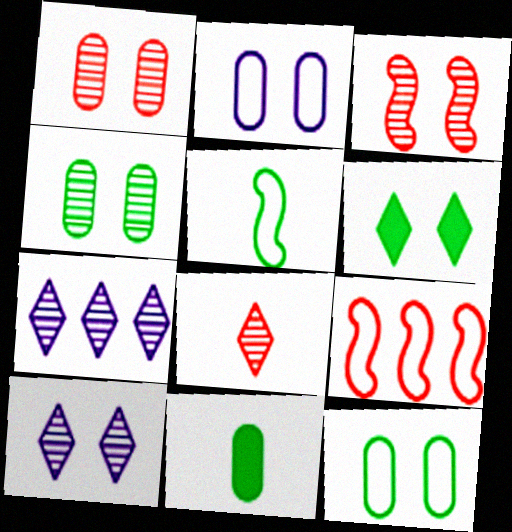[[2, 3, 6], 
[3, 4, 10], 
[9, 10, 11]]